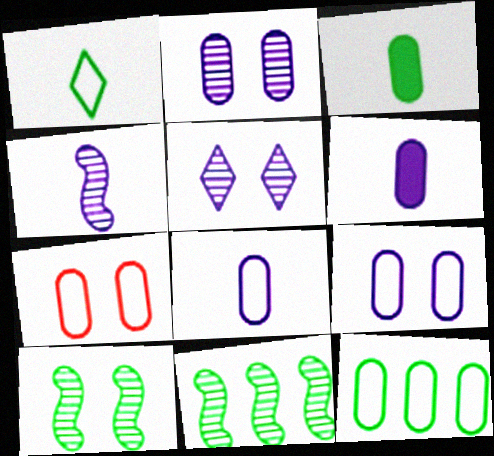[[7, 8, 12]]